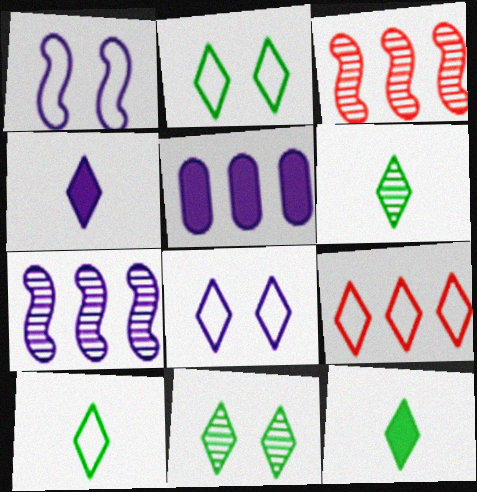[[4, 9, 11], 
[6, 10, 12], 
[8, 9, 10]]